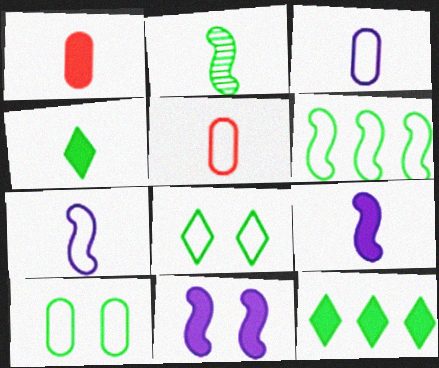[[1, 4, 9], 
[1, 11, 12], 
[2, 10, 12]]